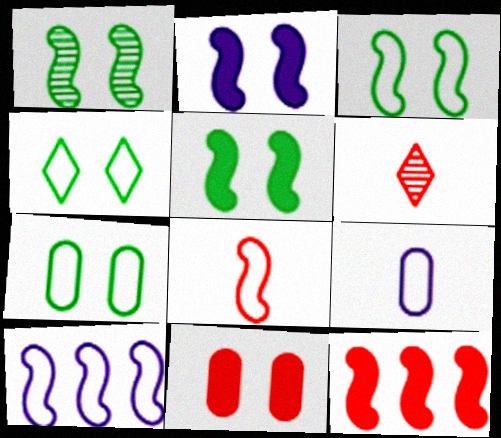[[1, 3, 5], 
[3, 4, 7], 
[3, 8, 10]]